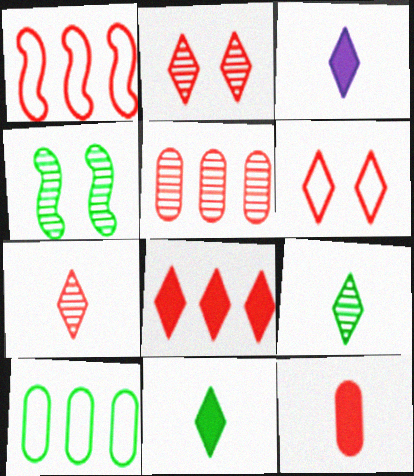[[1, 2, 12], 
[1, 5, 8], 
[4, 10, 11], 
[6, 7, 8]]